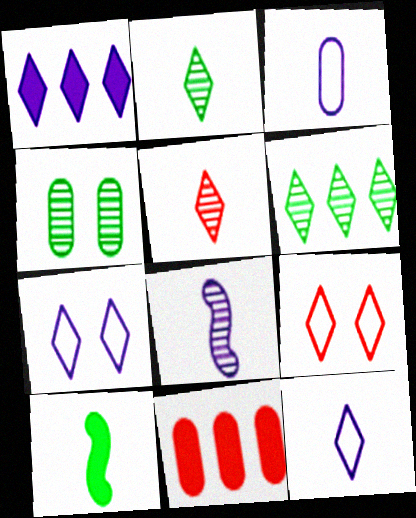[[1, 2, 9], 
[3, 4, 11], 
[3, 5, 10]]